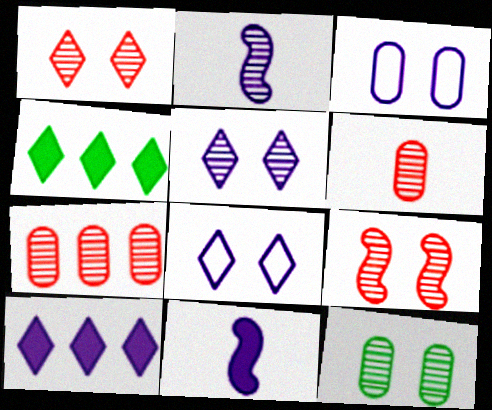[[2, 3, 10], 
[5, 9, 12]]